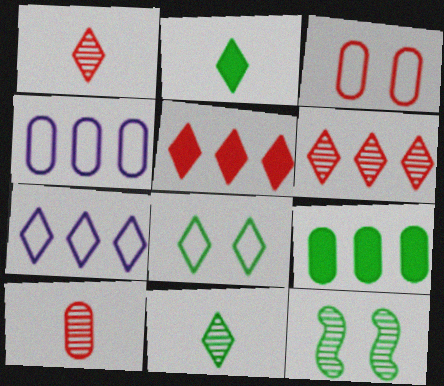[]